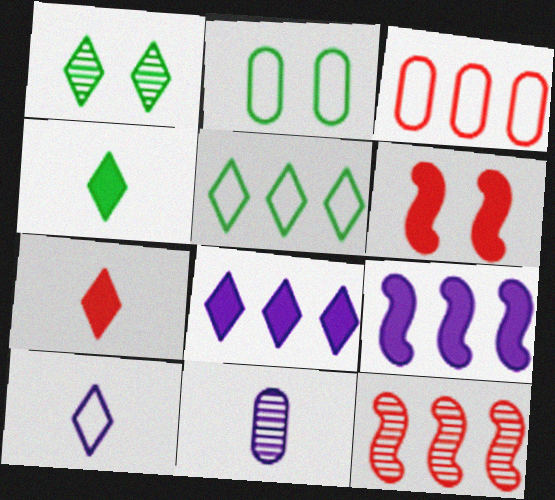[[1, 4, 5], 
[1, 11, 12], 
[5, 6, 11]]